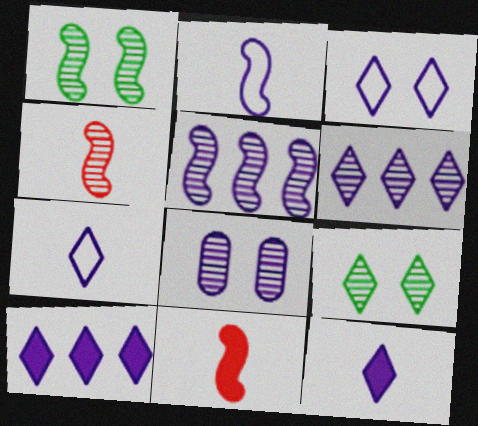[[1, 4, 5], 
[2, 8, 10], 
[3, 6, 12]]